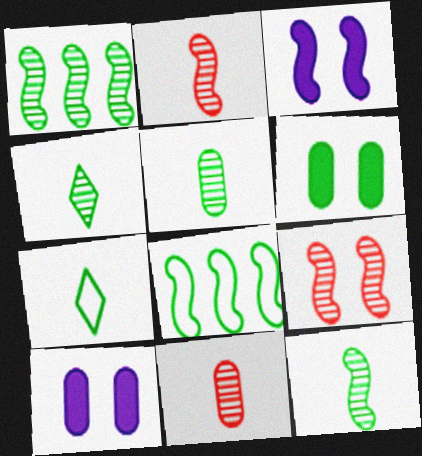[[1, 6, 7], 
[2, 3, 8], 
[4, 5, 12], 
[4, 6, 8]]